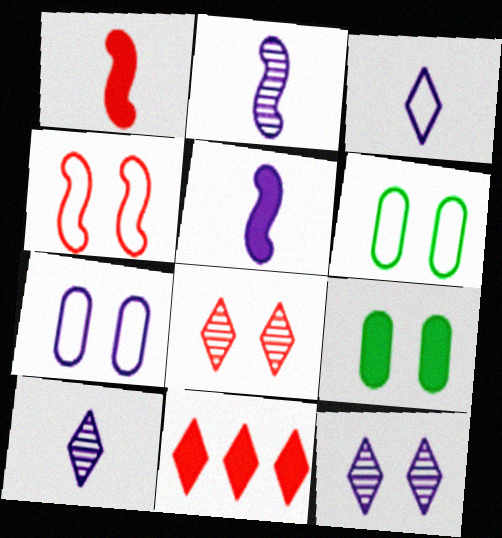[[2, 6, 11], 
[4, 9, 12], 
[5, 9, 11]]